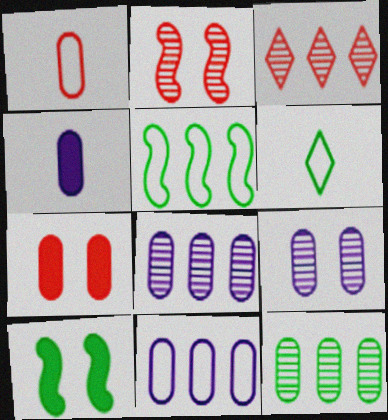[[4, 9, 11], 
[6, 10, 12]]